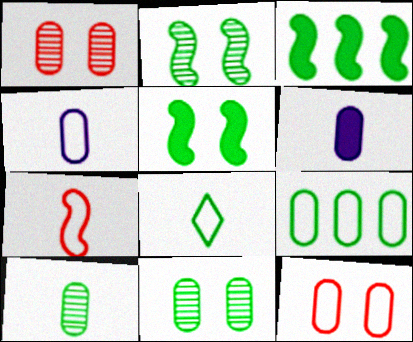[[1, 6, 9], 
[3, 8, 11], 
[4, 7, 8], 
[4, 9, 12]]